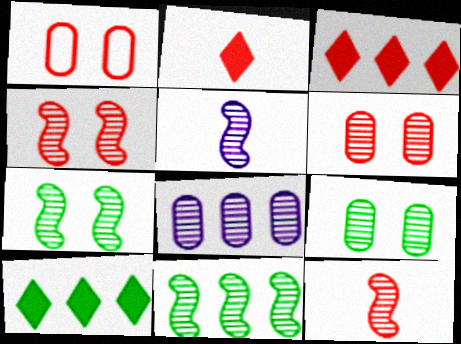[[1, 3, 12], 
[1, 5, 10], 
[4, 5, 11]]